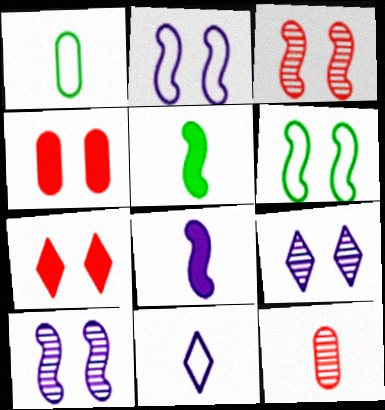[[4, 6, 9], 
[5, 11, 12]]